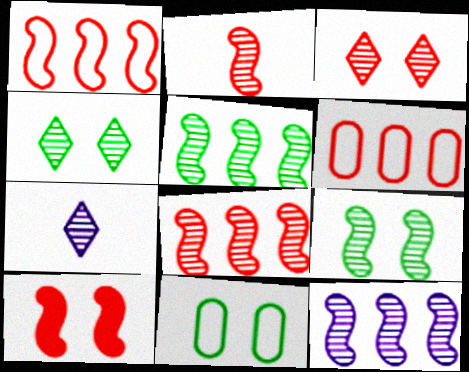[[1, 2, 10], 
[2, 9, 12], 
[5, 8, 12]]